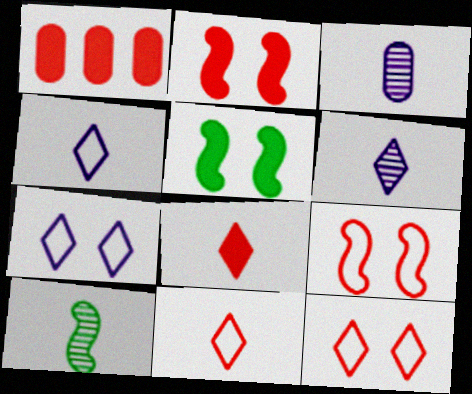[[1, 2, 8], 
[1, 7, 10]]